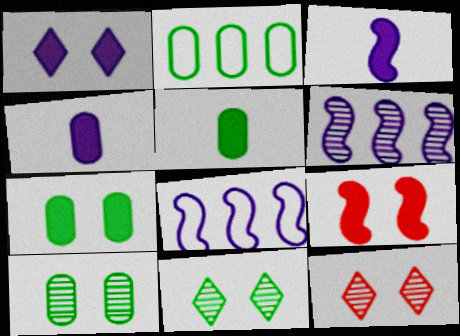[[1, 7, 9], 
[2, 3, 12], 
[2, 5, 10], 
[5, 8, 12]]